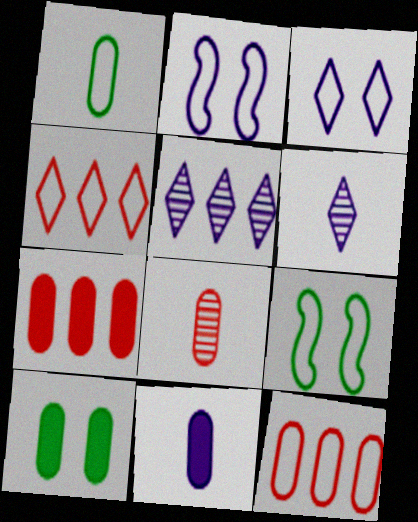[[1, 2, 4], 
[1, 8, 11], 
[2, 5, 11], 
[6, 7, 9], 
[7, 10, 11]]